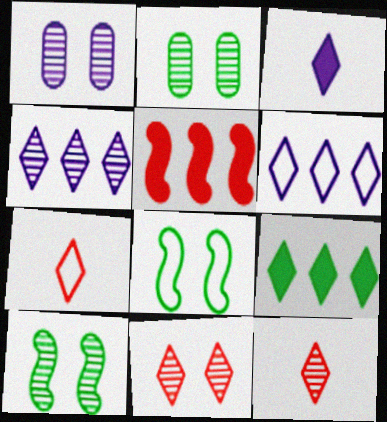[[1, 10, 11]]